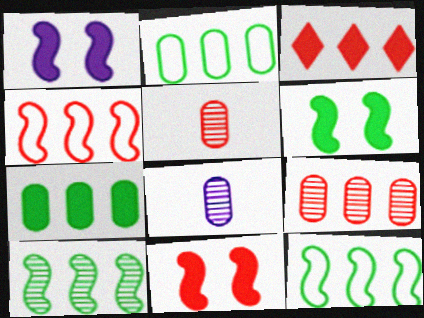[[1, 6, 11], 
[3, 4, 9]]